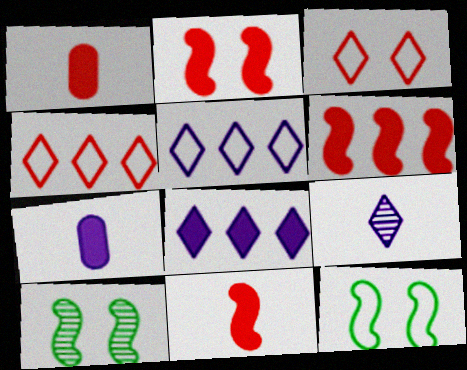[[1, 5, 10], 
[2, 6, 11], 
[4, 7, 10]]